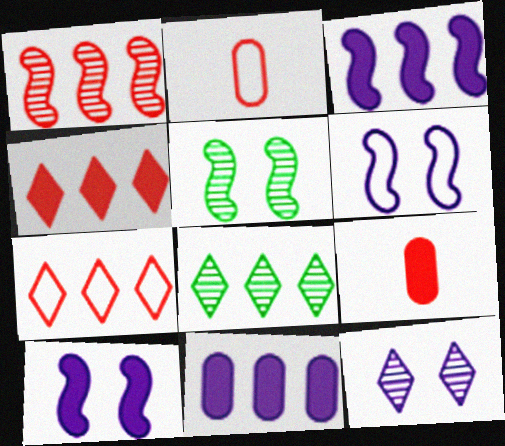[[2, 8, 10], 
[6, 8, 9]]